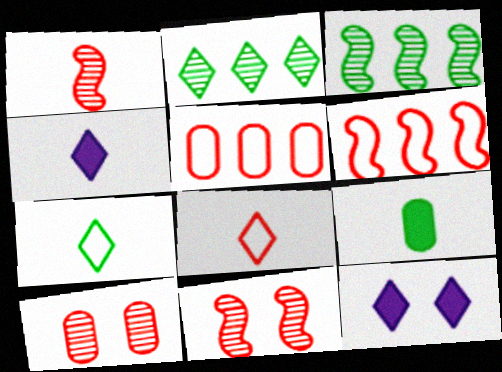[[2, 8, 12]]